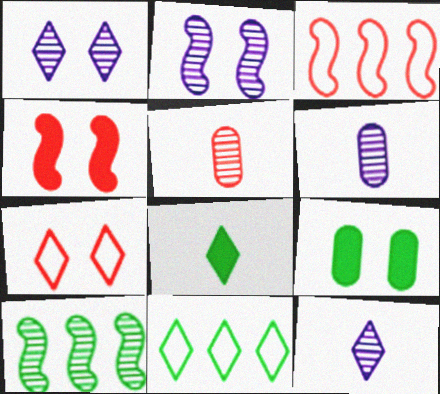[[1, 5, 10], 
[2, 7, 9], 
[3, 9, 12], 
[4, 6, 11]]